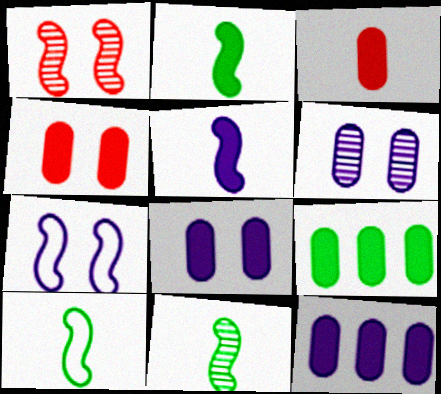[[2, 10, 11], 
[3, 8, 9]]